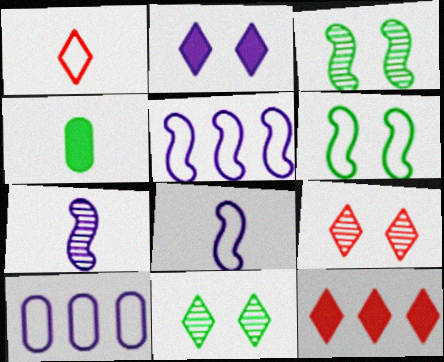[[1, 4, 7], 
[1, 6, 10], 
[1, 9, 12], 
[2, 7, 10], 
[4, 5, 9]]